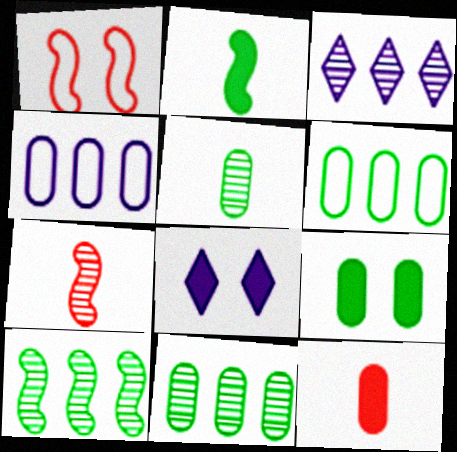[[5, 6, 9], 
[6, 7, 8]]